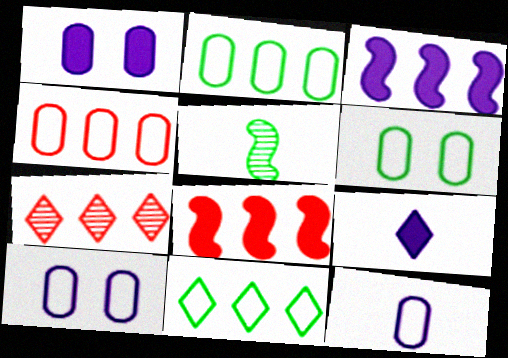[[1, 3, 9], 
[2, 3, 7], 
[4, 6, 12], 
[4, 7, 8]]